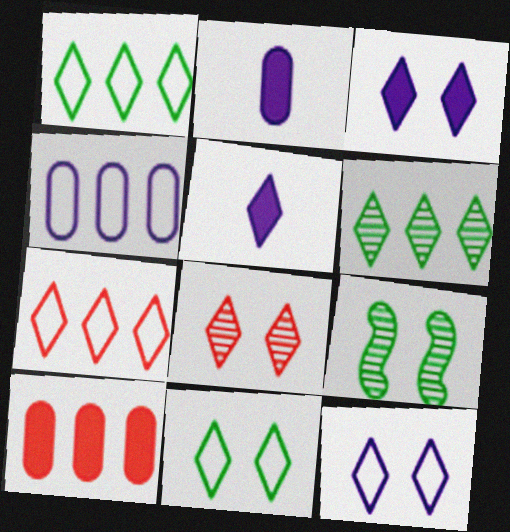[[1, 5, 8], 
[2, 7, 9], 
[3, 8, 11]]